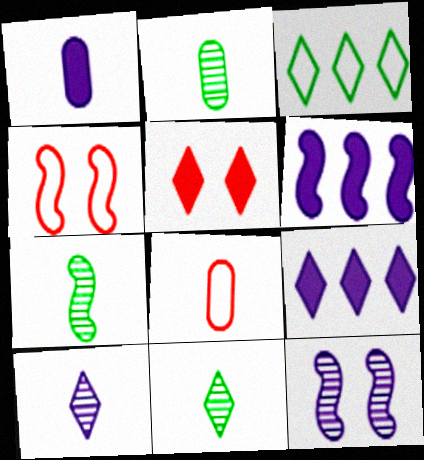[[1, 2, 8], 
[2, 4, 9], 
[2, 7, 11], 
[3, 5, 10], 
[4, 6, 7]]